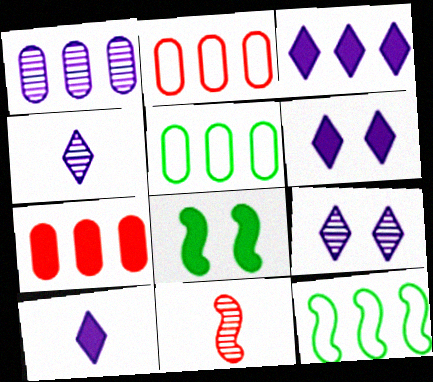[[1, 5, 7], 
[2, 4, 8], 
[3, 6, 10], 
[5, 6, 11], 
[7, 8, 10]]